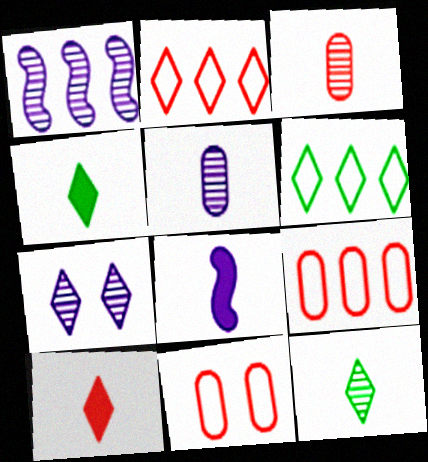[[1, 4, 11], 
[1, 5, 7], 
[2, 4, 7], 
[6, 7, 10]]